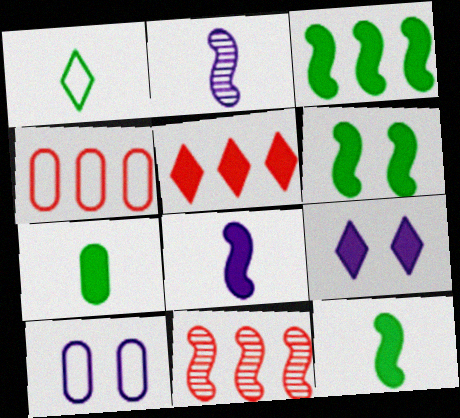[[3, 6, 12], 
[4, 5, 11]]